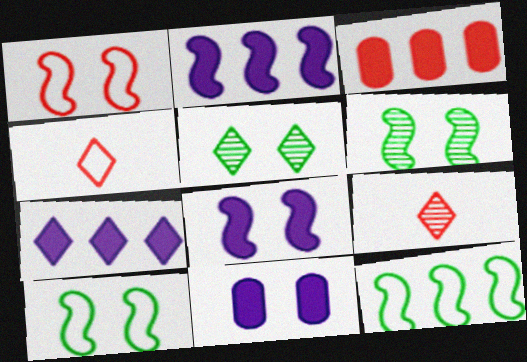[[1, 3, 9], 
[1, 5, 11], 
[1, 6, 8], 
[4, 5, 7], 
[9, 11, 12]]